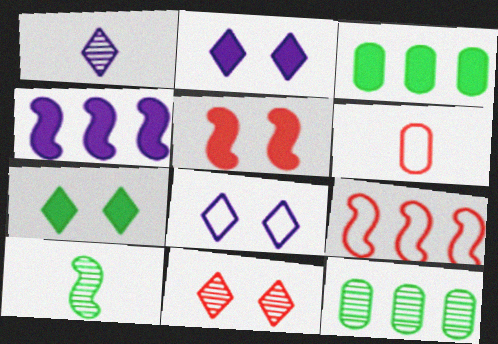[[7, 8, 11]]